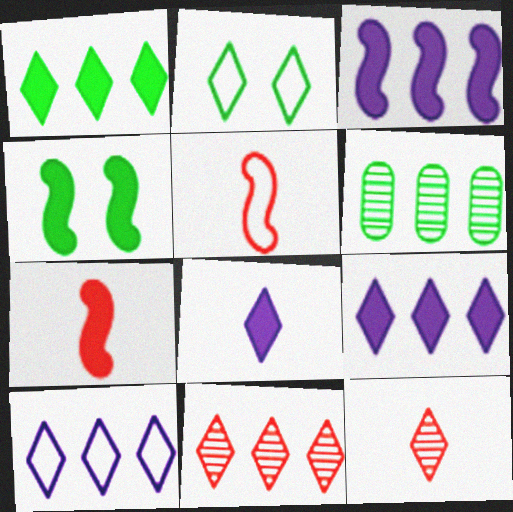[[1, 10, 11], 
[2, 8, 11], 
[2, 9, 12], 
[3, 4, 7]]